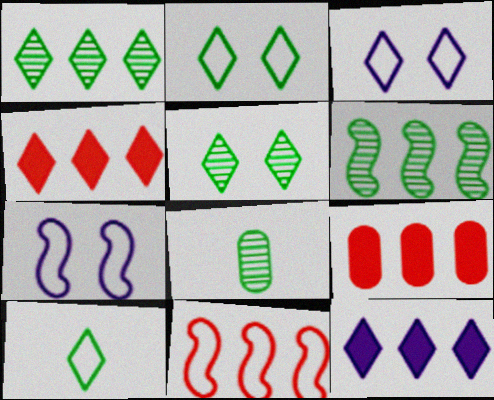[[4, 7, 8], 
[5, 6, 8]]